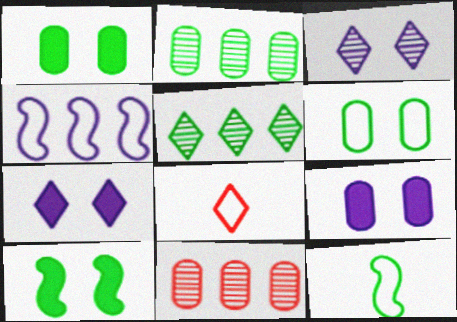[[1, 5, 12], 
[4, 6, 8], 
[5, 7, 8], 
[7, 11, 12]]